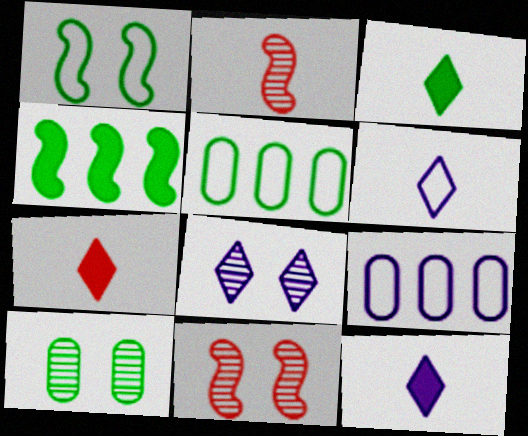[[3, 7, 12], 
[3, 9, 11], 
[5, 11, 12], 
[8, 10, 11]]